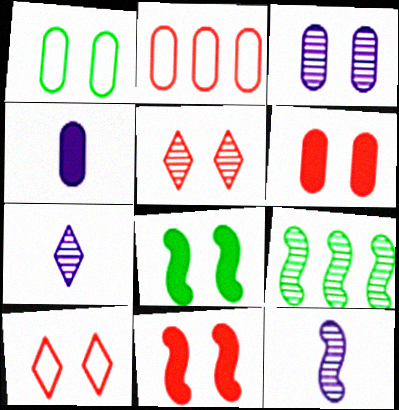[[1, 3, 6], 
[2, 7, 8], 
[3, 8, 10], 
[4, 9, 10]]